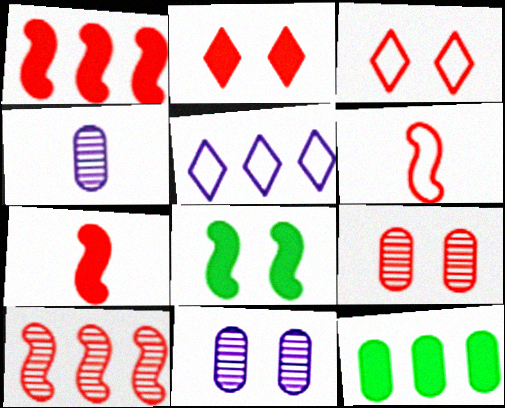[[3, 8, 11], 
[5, 10, 12]]